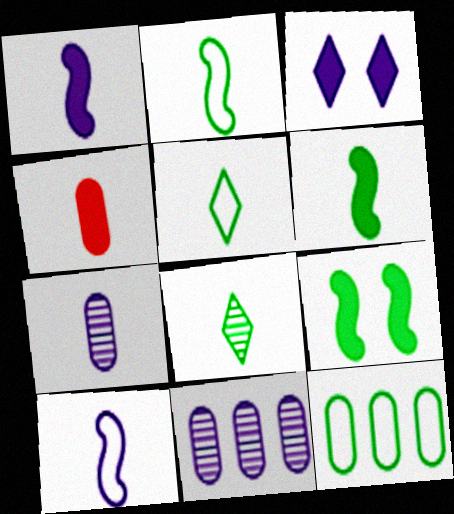[[3, 10, 11], 
[4, 8, 10], 
[8, 9, 12]]